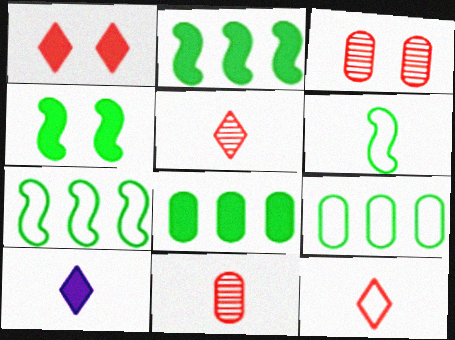[[3, 7, 10], 
[6, 10, 11]]